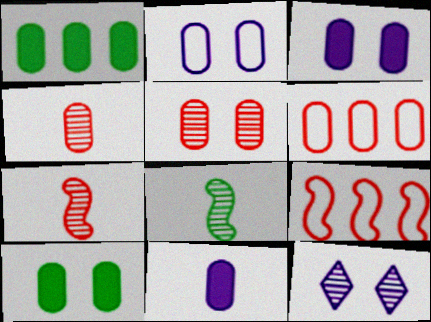[[1, 2, 4], 
[2, 5, 10]]